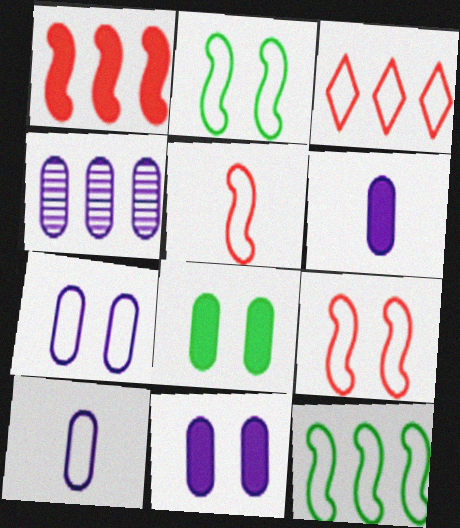[[2, 3, 10], 
[4, 6, 7], 
[4, 10, 11]]